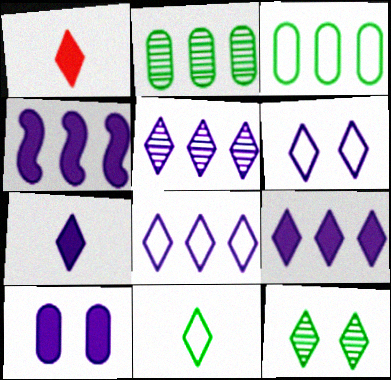[[1, 8, 12], 
[4, 7, 10], 
[5, 6, 7], 
[5, 8, 9]]